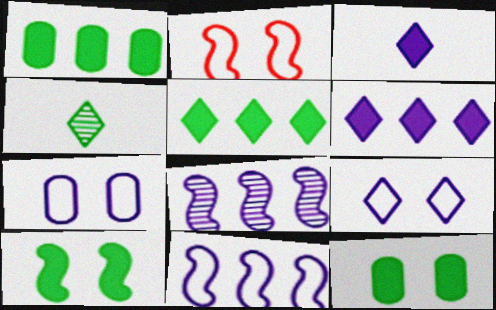[[3, 7, 8]]